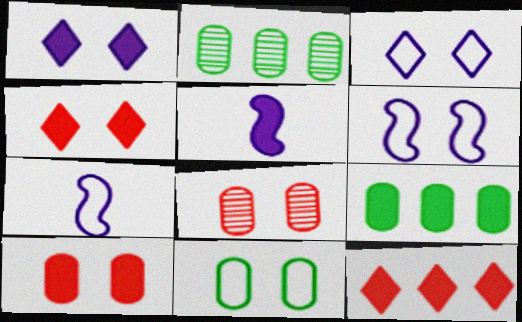[[2, 4, 7], 
[4, 5, 9]]